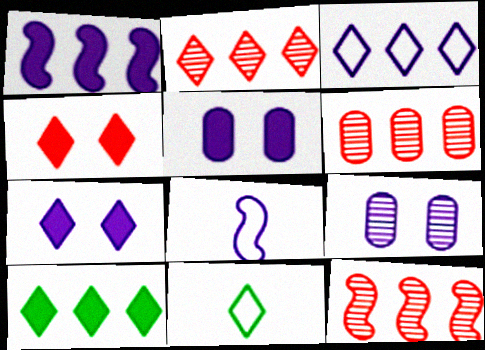[[2, 3, 10], 
[2, 6, 12], 
[2, 7, 11], 
[5, 11, 12]]